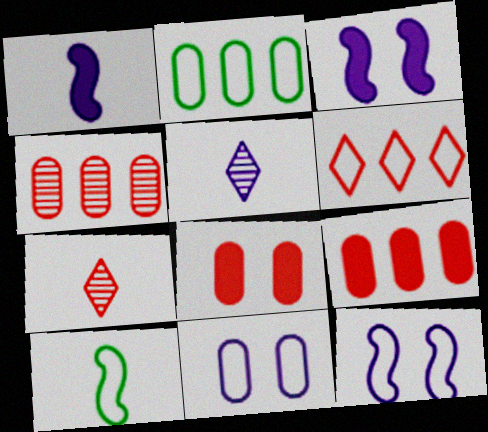[[2, 3, 7], 
[6, 10, 11]]